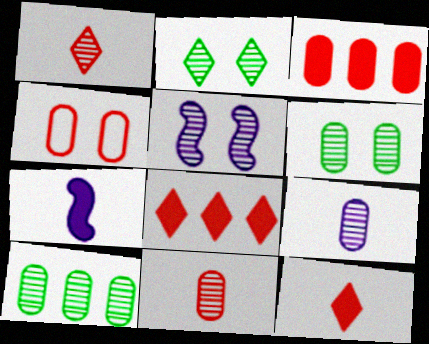[[1, 5, 10], 
[3, 4, 11]]